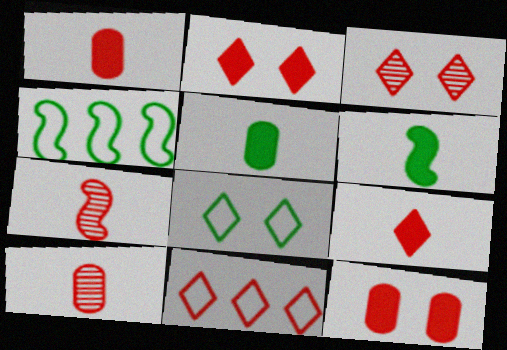[[3, 9, 11], 
[7, 11, 12]]